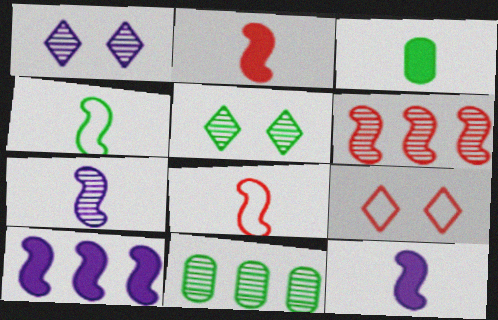[[2, 4, 7], 
[9, 11, 12]]